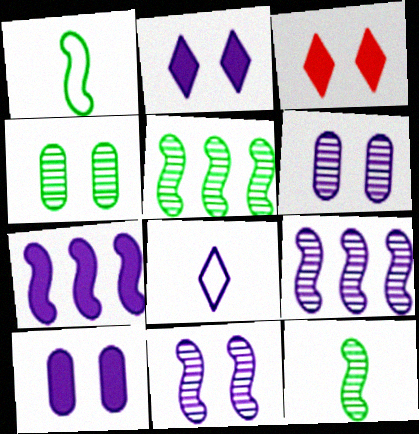[[6, 7, 8], 
[8, 9, 10]]